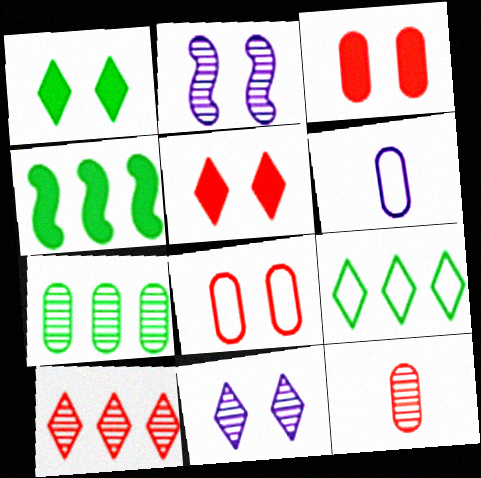[[1, 2, 8], 
[3, 6, 7], 
[4, 7, 9]]